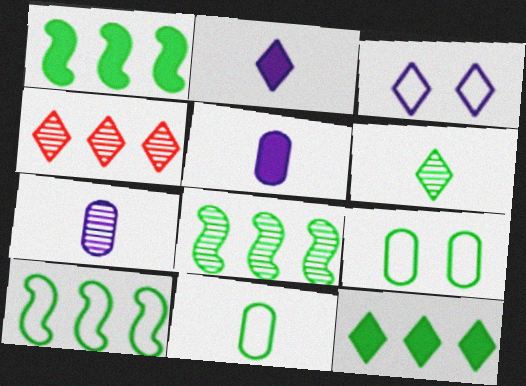[[1, 6, 9], 
[1, 8, 10]]